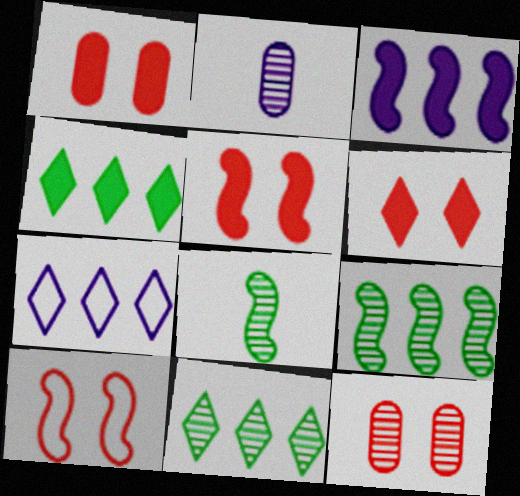[[1, 5, 6], 
[1, 7, 8], 
[2, 4, 10], 
[3, 8, 10], 
[6, 10, 12]]